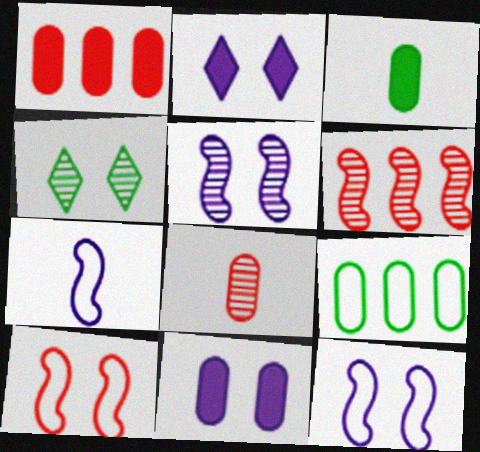[[1, 3, 11], 
[1, 4, 7], 
[4, 10, 11], 
[8, 9, 11]]